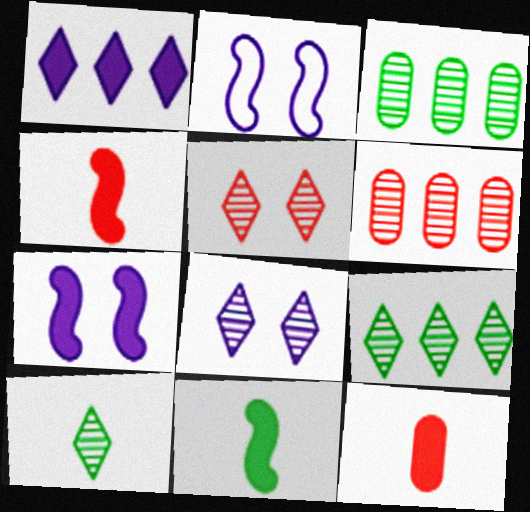[[2, 9, 12]]